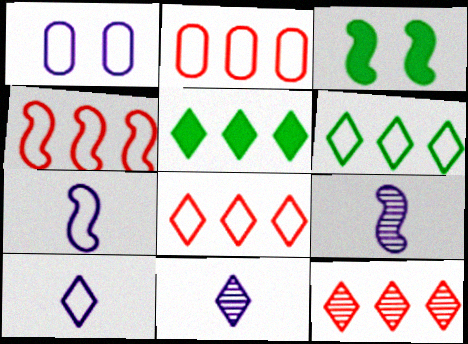[[2, 3, 11], 
[2, 4, 8], 
[3, 4, 9]]